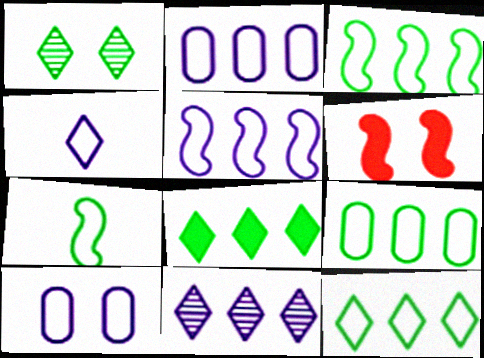[[1, 6, 10], 
[3, 9, 12], 
[4, 5, 10]]